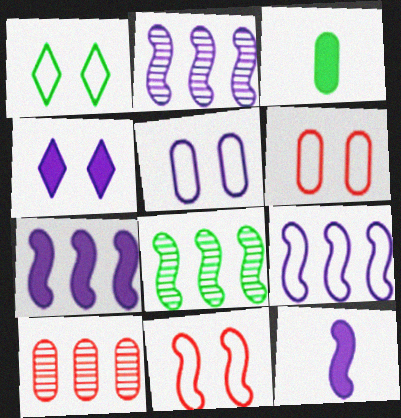[[1, 3, 8], 
[1, 5, 11], 
[1, 10, 12], 
[2, 7, 9], 
[3, 5, 10], 
[8, 11, 12]]